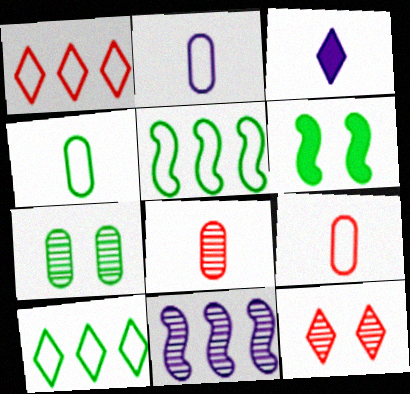[[2, 4, 9], 
[3, 10, 12]]